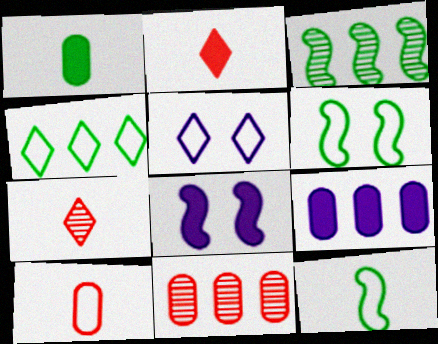[[6, 7, 9]]